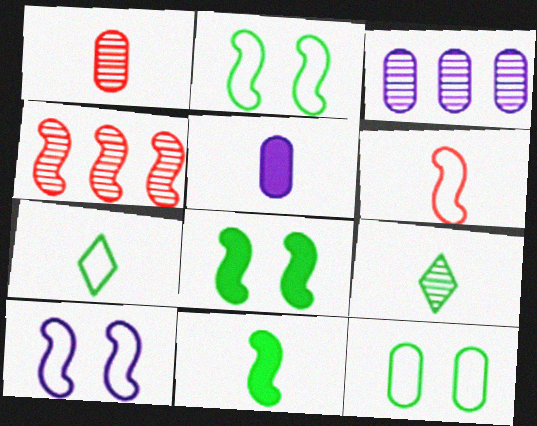[[4, 10, 11], 
[5, 6, 9]]